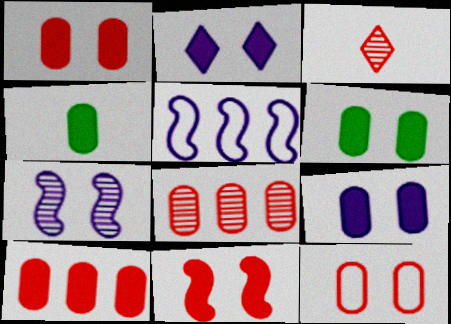[[1, 6, 9], 
[2, 6, 11], 
[3, 5, 6], 
[4, 9, 10]]